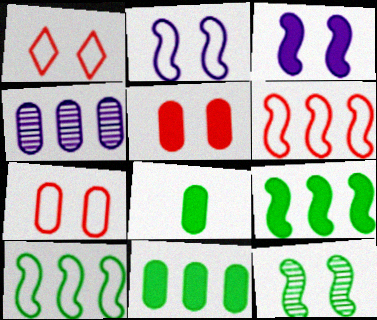[[4, 7, 8]]